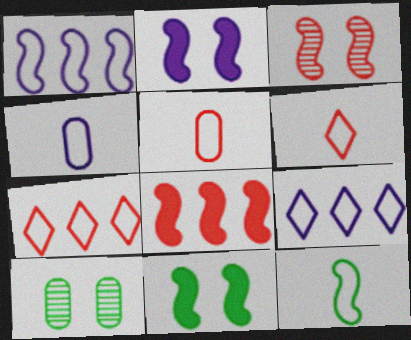[[4, 6, 12]]